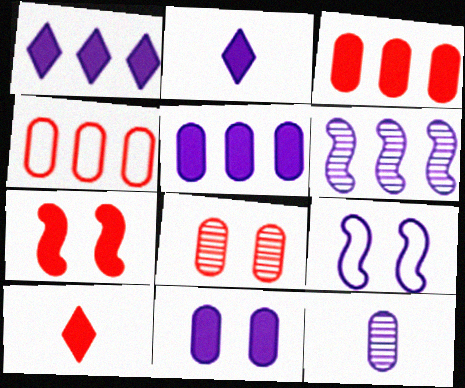[[1, 9, 12], 
[3, 7, 10]]